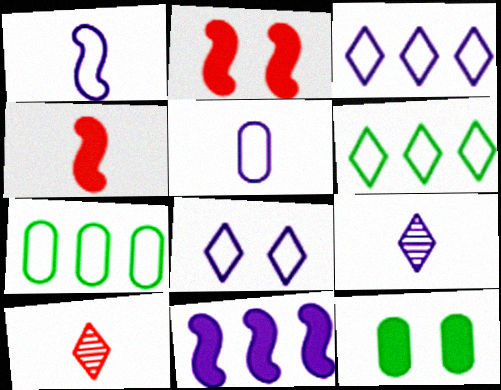[[2, 7, 9]]